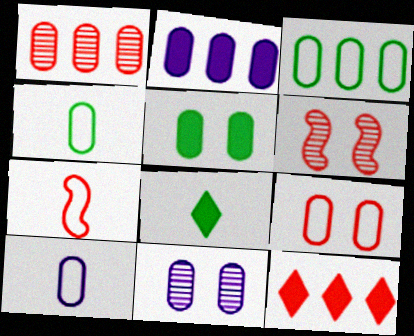[[1, 2, 3], 
[1, 5, 10], 
[2, 10, 11], 
[3, 9, 10], 
[5, 9, 11]]